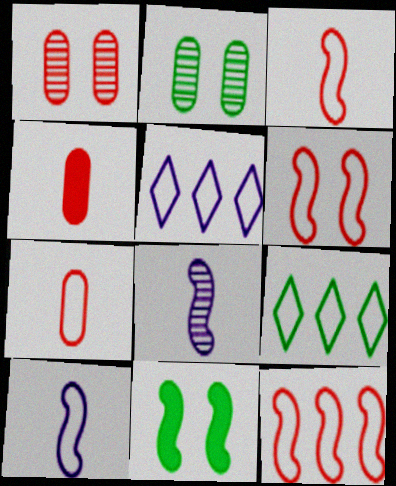[[3, 6, 12], 
[8, 11, 12]]